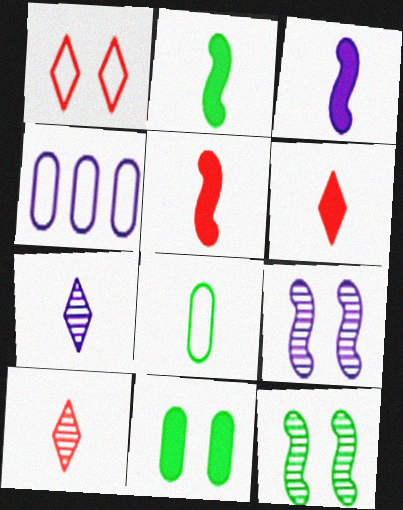[[1, 9, 11], 
[2, 3, 5], 
[3, 8, 10], 
[4, 6, 12], 
[5, 7, 8]]